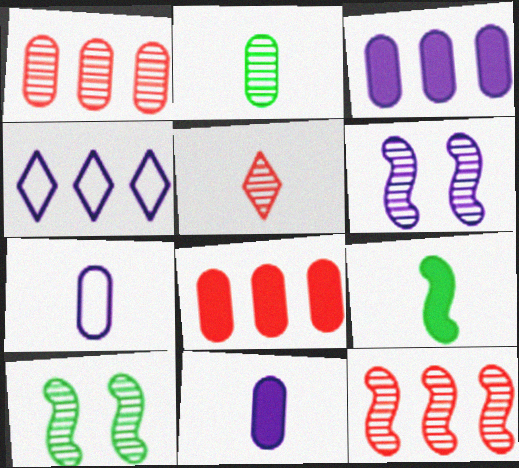[[4, 6, 11], 
[5, 7, 9]]